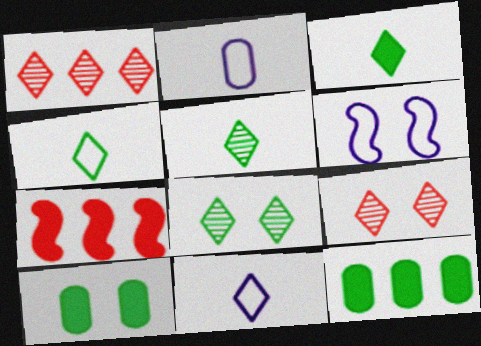[[2, 7, 8], 
[3, 4, 5], 
[6, 9, 10]]